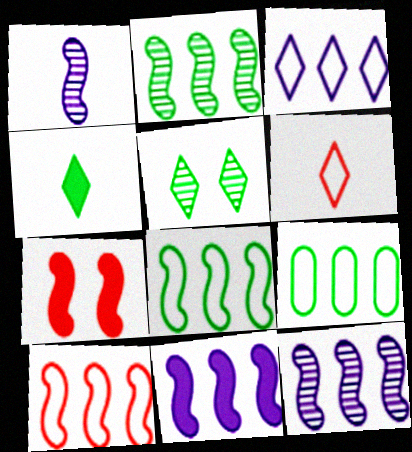[[1, 7, 8], 
[2, 10, 11], 
[3, 9, 10]]